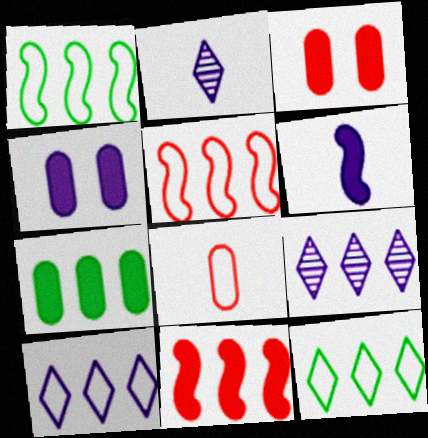[[1, 2, 3], 
[5, 7, 9]]